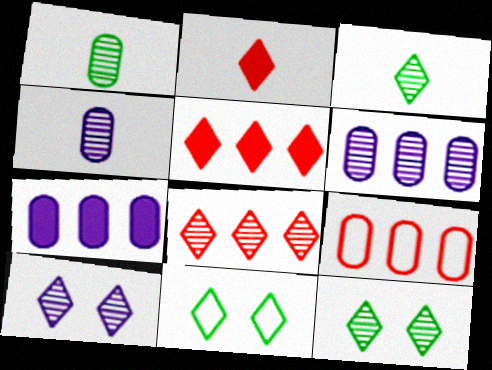[[3, 8, 10]]